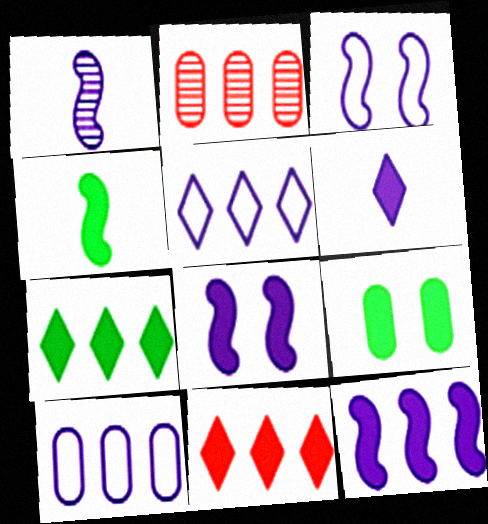[[1, 3, 12], 
[4, 7, 9]]